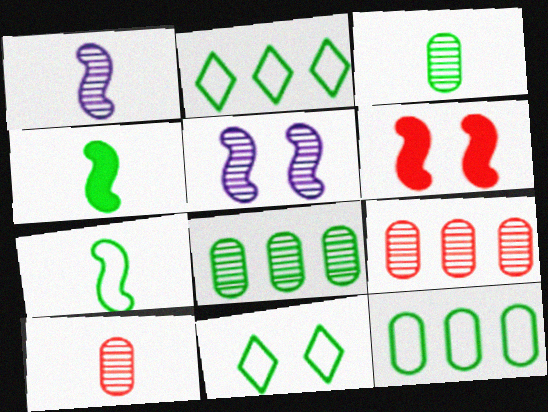[[4, 8, 11], 
[7, 11, 12]]